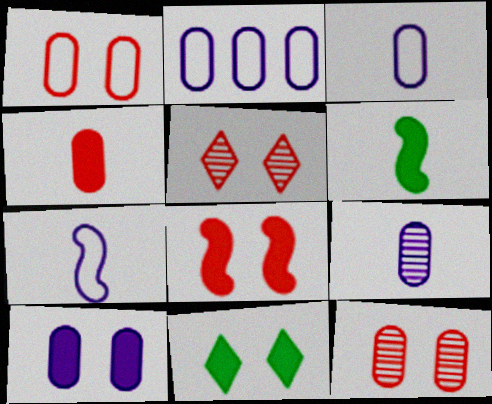[[1, 5, 8], 
[2, 5, 6], 
[2, 9, 10], 
[8, 10, 11]]